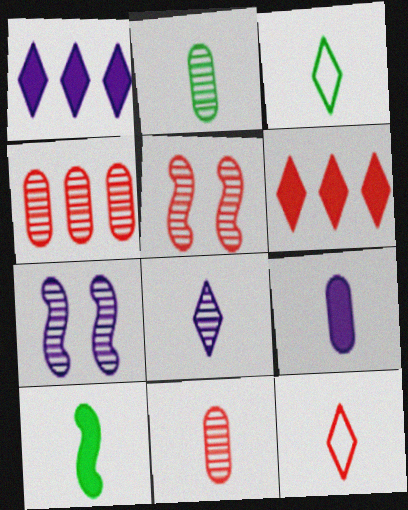[[2, 3, 10]]